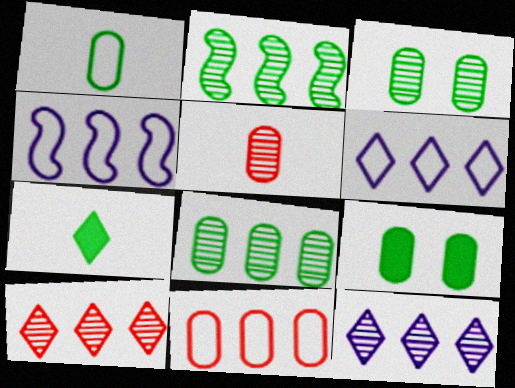[[1, 8, 9]]